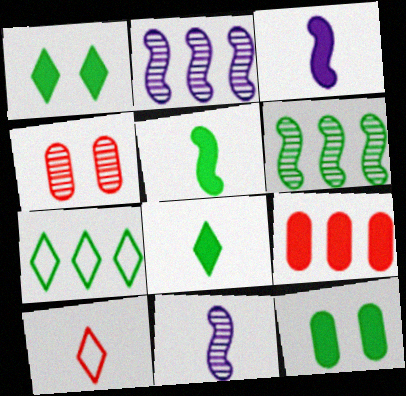[[1, 3, 9], 
[2, 7, 9], 
[2, 10, 12], 
[3, 4, 7]]